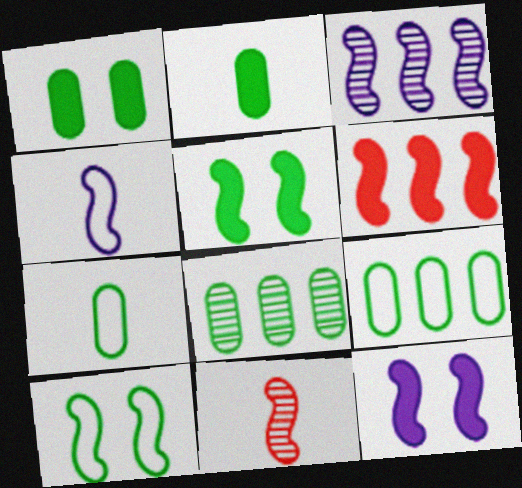[[1, 7, 8], 
[3, 4, 12]]